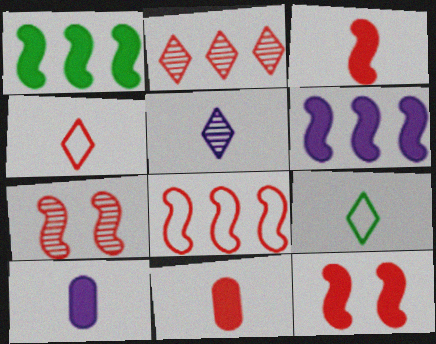[[3, 7, 8]]